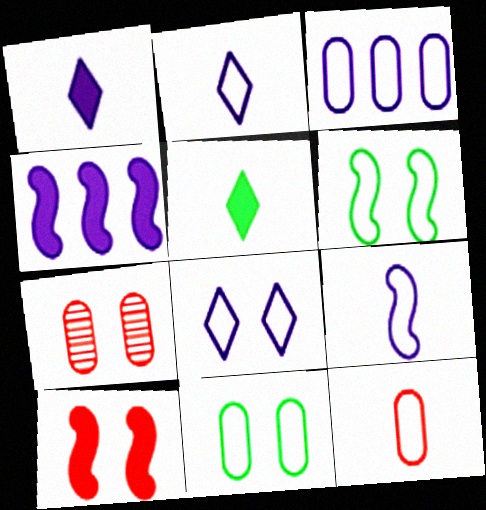[[3, 8, 9], 
[3, 11, 12]]